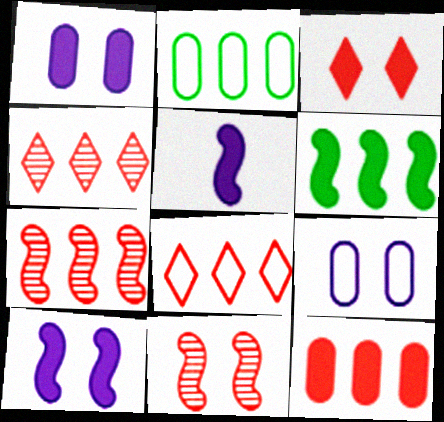[[7, 8, 12]]